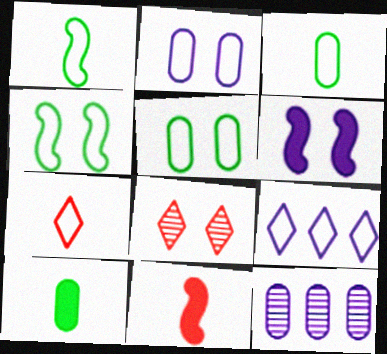[[5, 6, 8]]